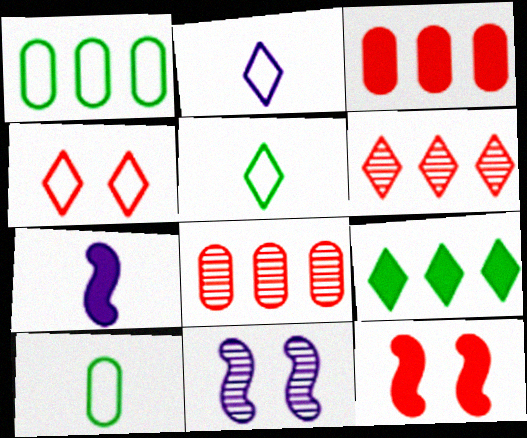[[3, 5, 11]]